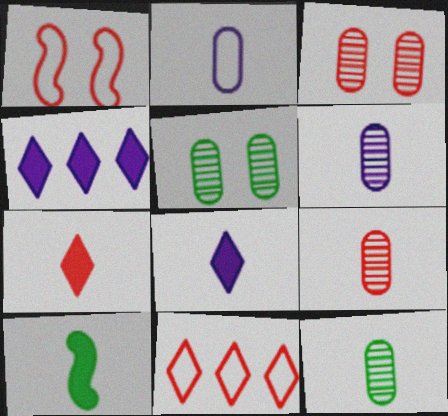[[1, 4, 12], 
[6, 9, 12]]